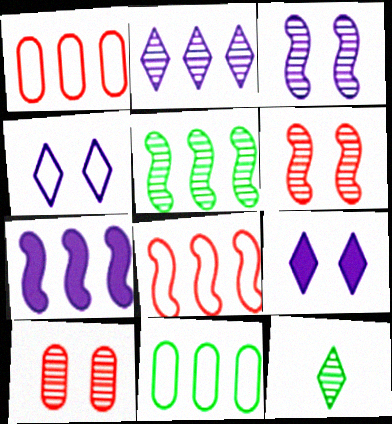[[5, 7, 8]]